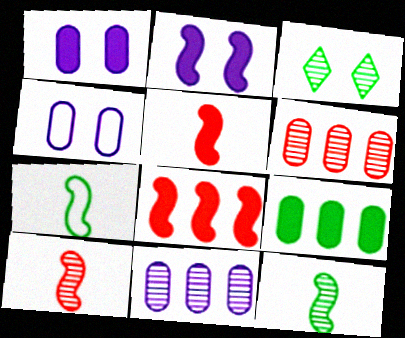[[3, 7, 9], 
[3, 10, 11]]